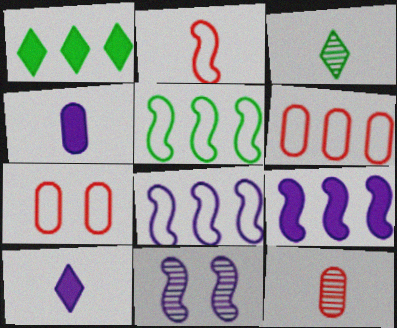[[2, 3, 4], 
[3, 7, 9]]